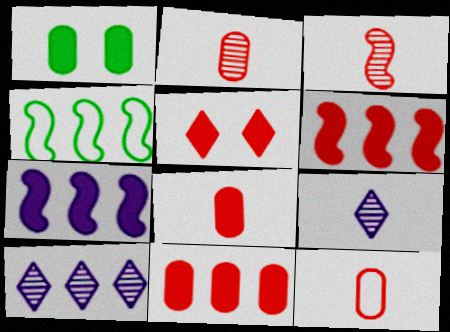[[2, 8, 12], 
[4, 10, 11], 
[5, 6, 8]]